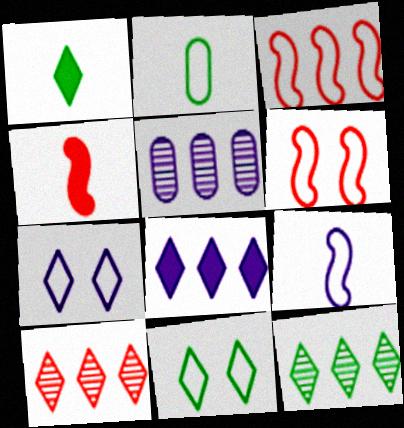[[1, 5, 6], 
[1, 7, 10], 
[1, 11, 12], 
[2, 3, 7], 
[4, 5, 11]]